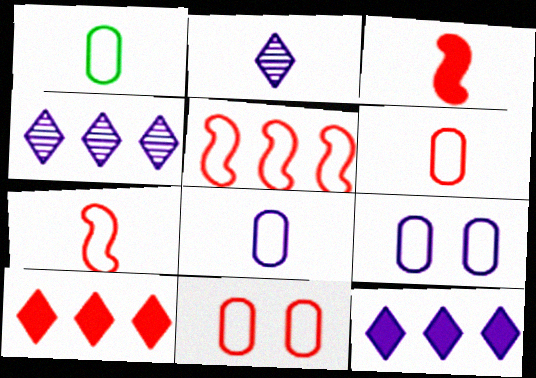[[1, 2, 3], 
[1, 6, 8]]